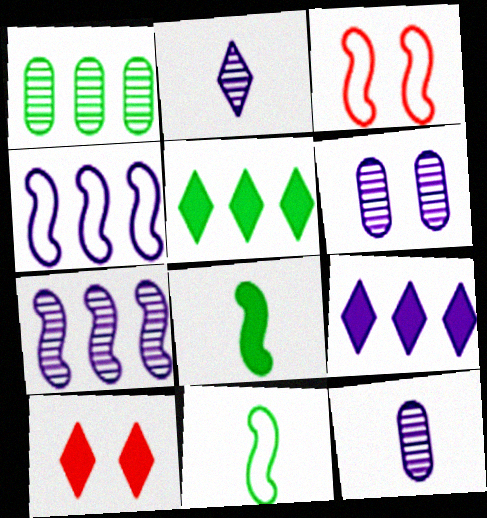[[2, 6, 7], 
[3, 4, 11], 
[3, 5, 12], 
[3, 7, 8]]